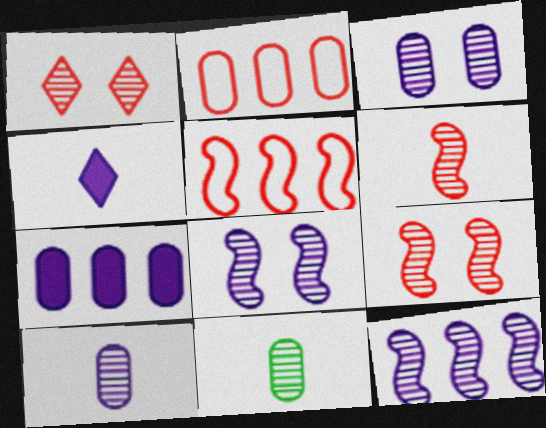[[1, 11, 12]]